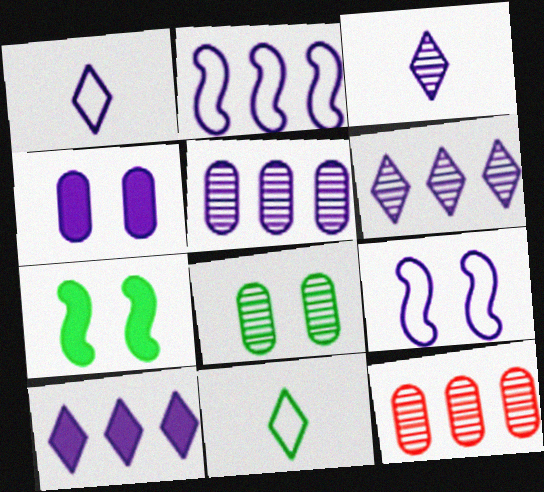[[1, 7, 12], 
[2, 3, 4], 
[2, 5, 10]]